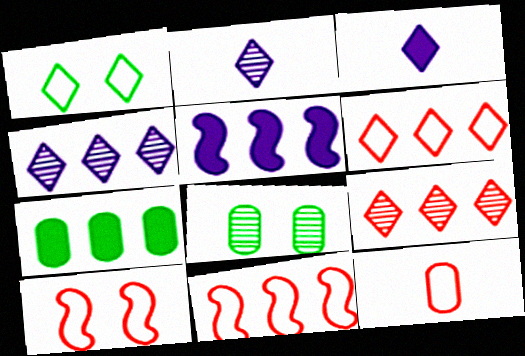[[1, 3, 9], 
[2, 7, 10], 
[3, 8, 11], 
[4, 7, 11], 
[6, 10, 12]]